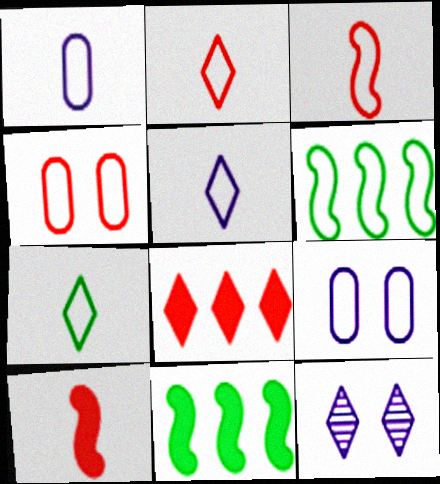[[1, 3, 7], 
[2, 5, 7], 
[2, 6, 9], 
[4, 5, 6], 
[7, 8, 12]]